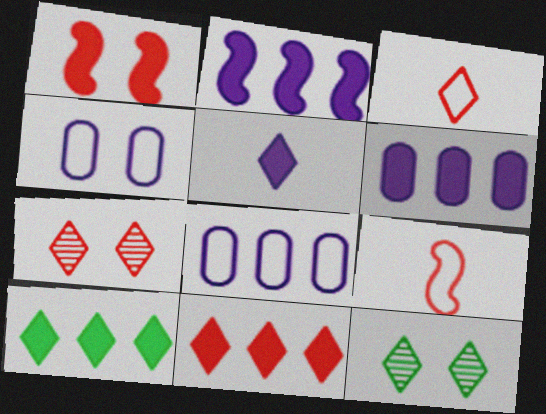[[1, 4, 12], 
[3, 7, 11], 
[6, 9, 12]]